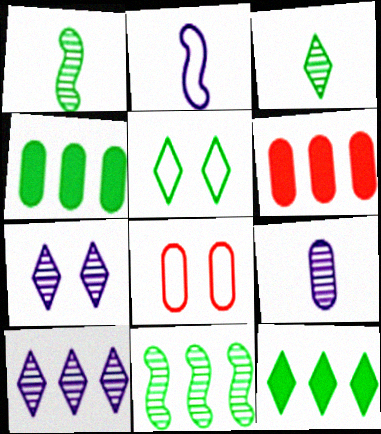[[1, 4, 5], 
[3, 5, 12], 
[4, 8, 9]]